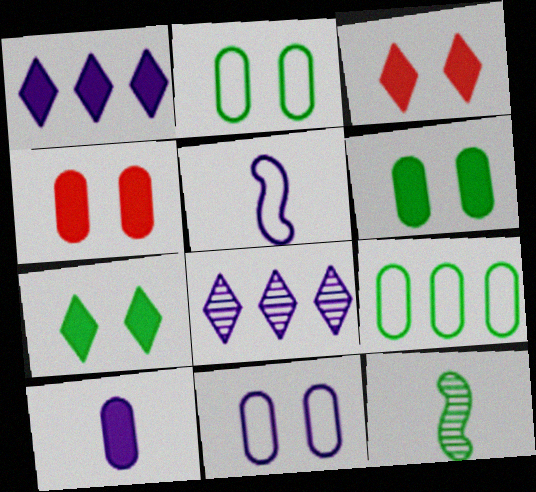[[7, 9, 12]]